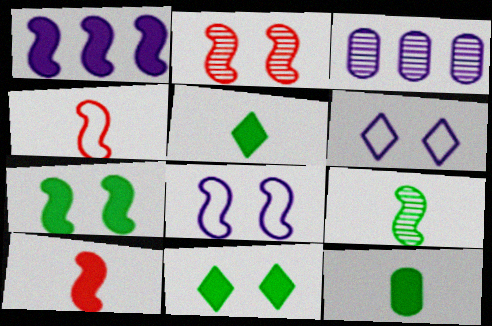[[1, 7, 10], 
[2, 7, 8], 
[3, 4, 11]]